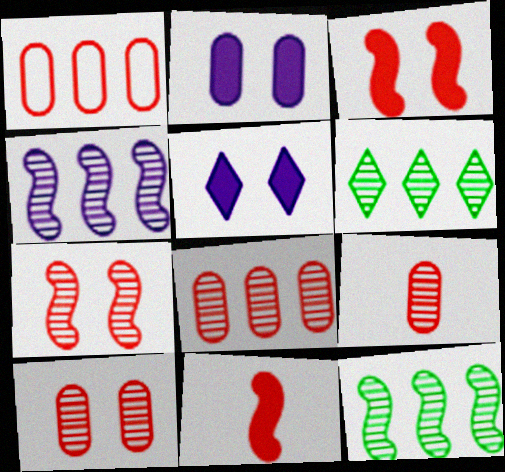[[4, 6, 8], 
[8, 9, 10]]